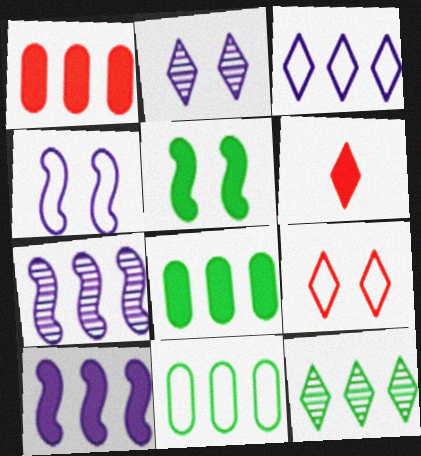[]